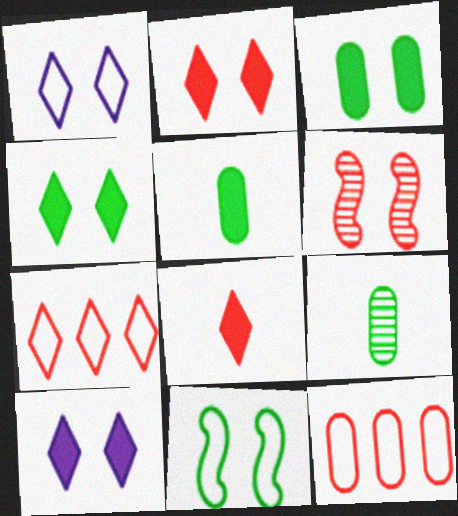[[1, 3, 6], 
[2, 4, 10], 
[6, 8, 12]]